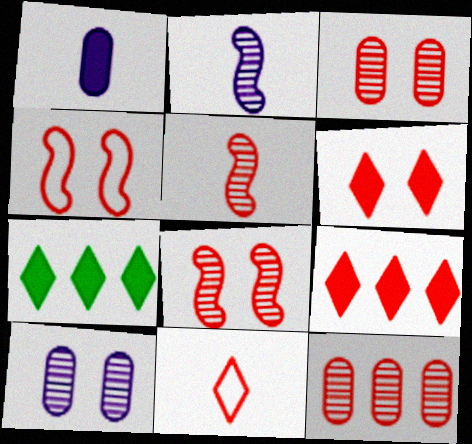[[3, 4, 6]]